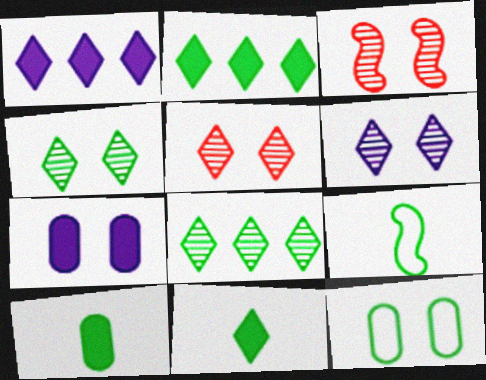[[4, 5, 6]]